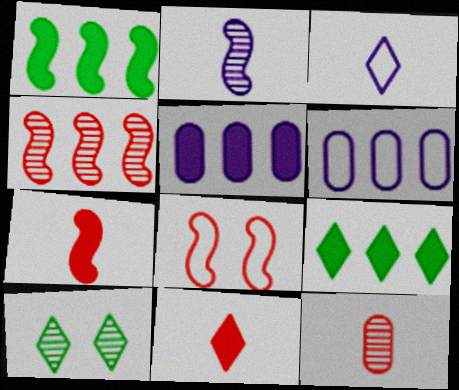[[1, 2, 8], 
[4, 6, 9], 
[4, 7, 8], 
[6, 7, 10]]